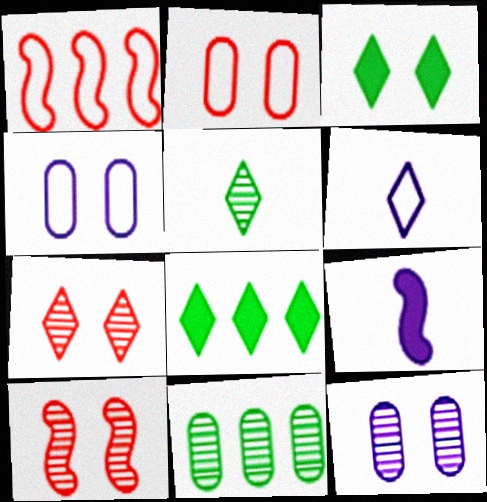[[3, 4, 10], 
[6, 7, 8]]